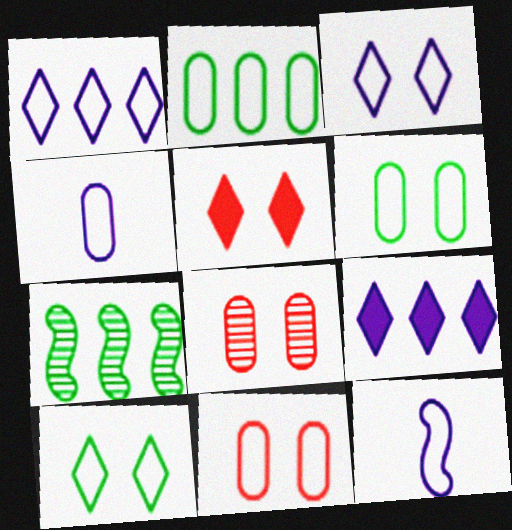[[2, 4, 11], 
[4, 5, 7]]